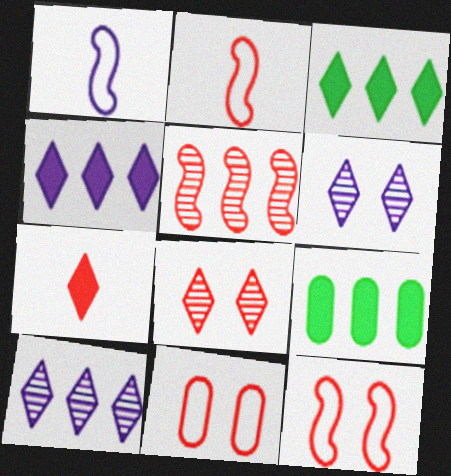[[1, 8, 9], 
[2, 6, 9], 
[5, 7, 11]]